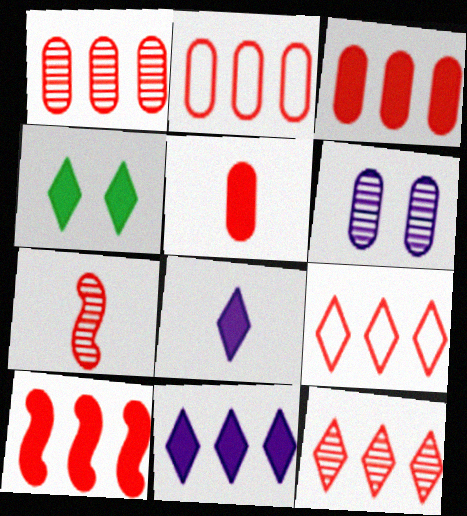[[1, 2, 3], 
[1, 9, 10], 
[2, 10, 12]]